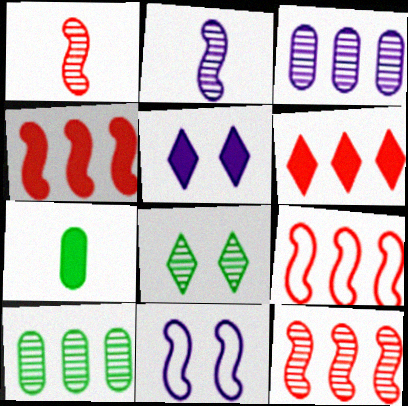[[1, 3, 8], 
[4, 5, 7], 
[4, 9, 12]]